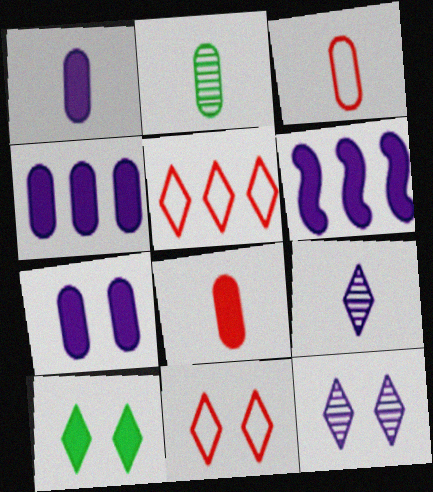[[1, 2, 3], 
[1, 4, 7], 
[2, 6, 11], 
[5, 9, 10], 
[6, 8, 10], 
[10, 11, 12]]